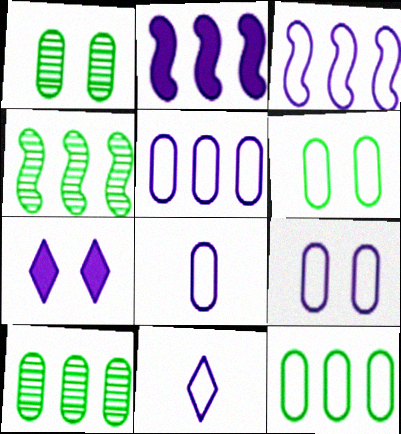[[3, 9, 11], 
[5, 8, 9]]